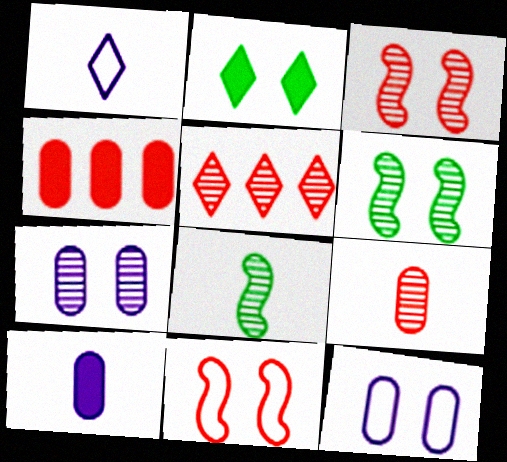[[1, 2, 5], 
[1, 4, 6], 
[2, 3, 12], 
[2, 7, 11], 
[3, 5, 9], 
[5, 7, 8]]